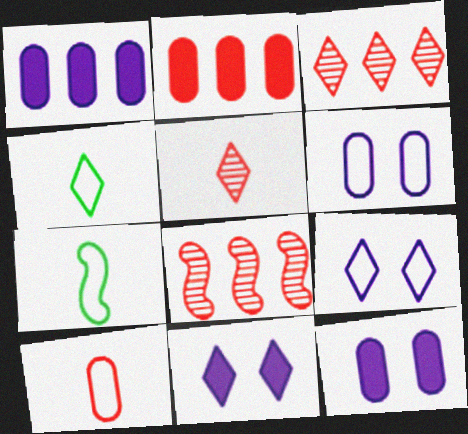[[3, 4, 11], 
[3, 7, 12], 
[4, 8, 12]]